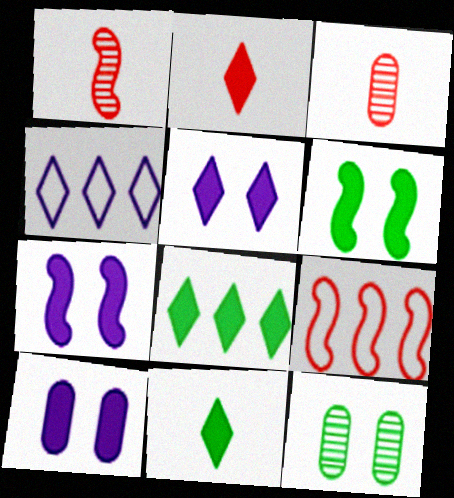[[2, 5, 8], 
[3, 4, 6], 
[5, 7, 10]]